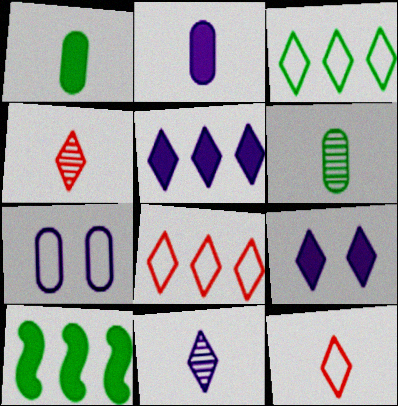[[3, 4, 9], 
[4, 7, 10]]